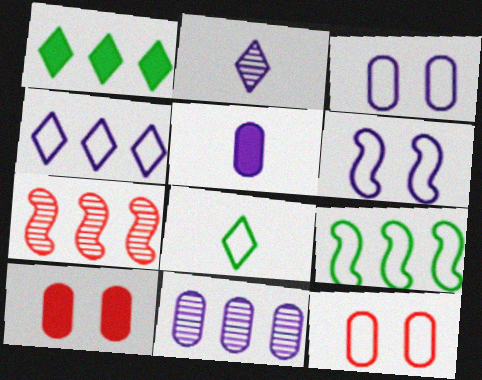[[2, 9, 10], 
[3, 5, 11]]